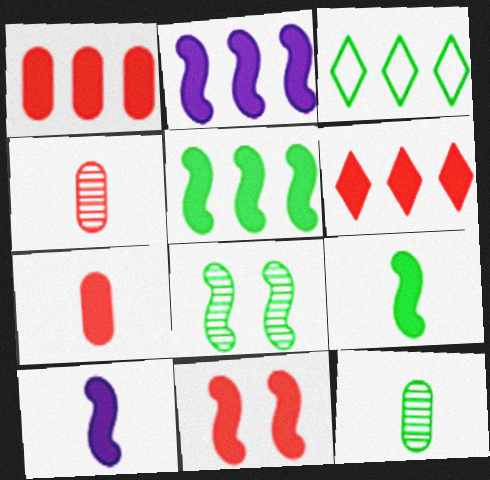[[2, 9, 11], 
[5, 10, 11], 
[6, 7, 11]]